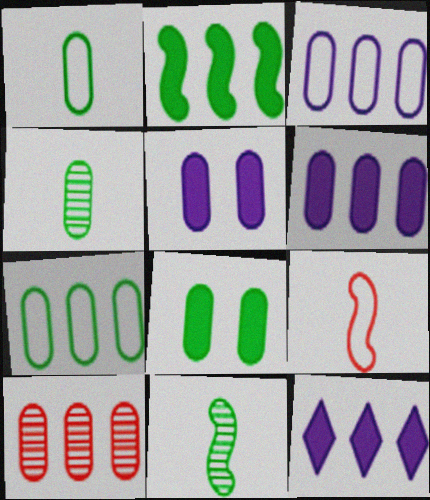[[1, 5, 10], 
[4, 7, 8], 
[6, 7, 10]]